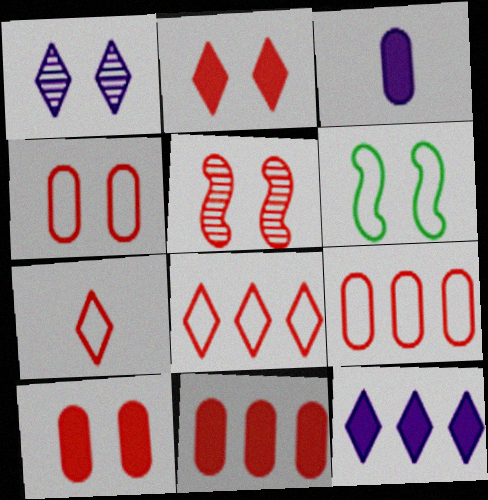[[1, 6, 10], 
[2, 4, 5], 
[5, 7, 11]]